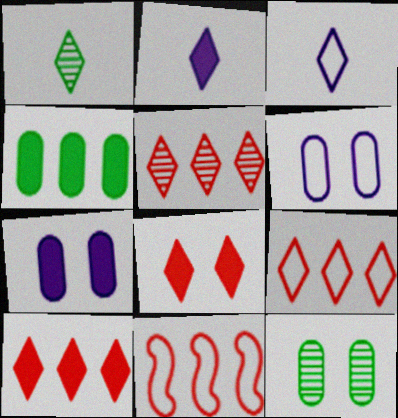[[1, 7, 11], 
[2, 11, 12], 
[5, 9, 10]]